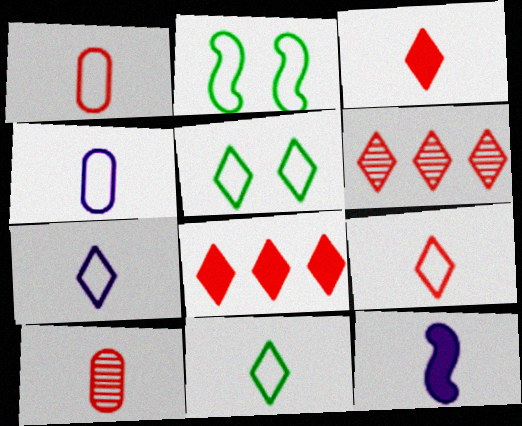[[7, 9, 11], 
[10, 11, 12]]